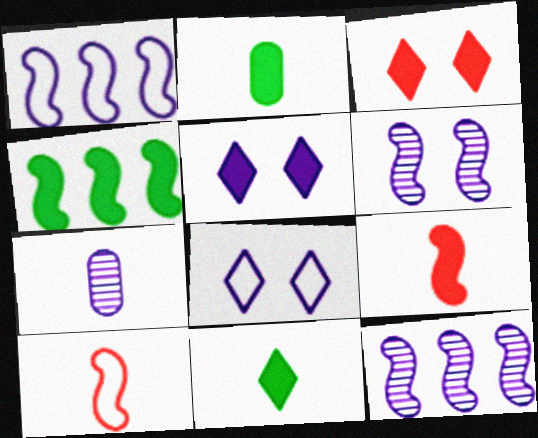[[1, 5, 7], 
[4, 6, 10], 
[7, 10, 11]]